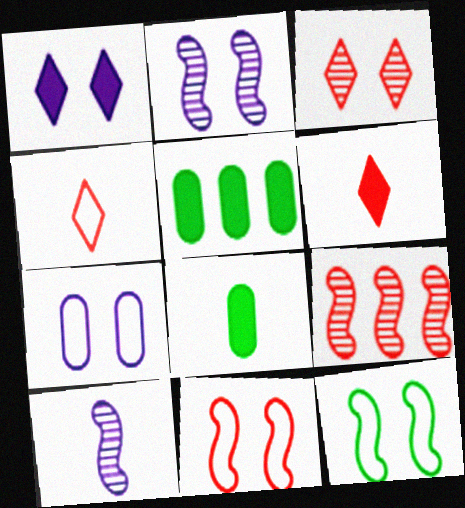[[1, 2, 7], 
[2, 4, 5], 
[4, 8, 10]]